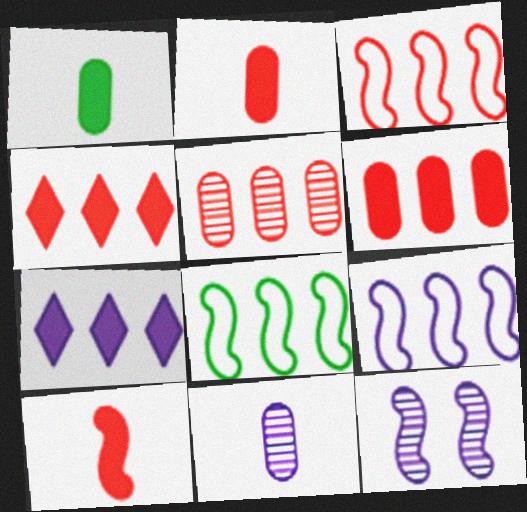[[3, 4, 5], 
[3, 8, 9], 
[5, 7, 8], 
[8, 10, 12]]